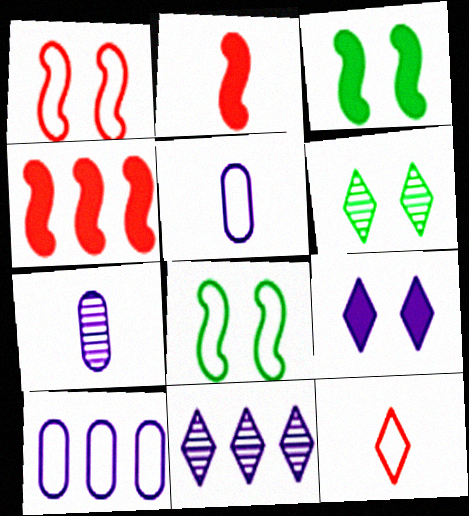[[2, 6, 10], 
[4, 5, 6], 
[8, 10, 12]]